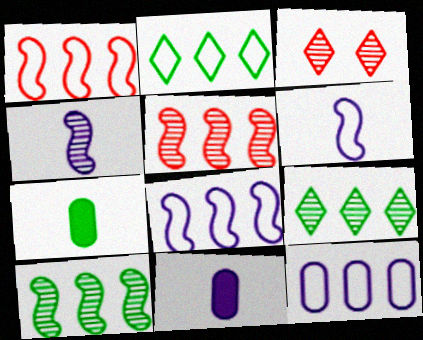[[1, 2, 12], 
[3, 7, 8]]